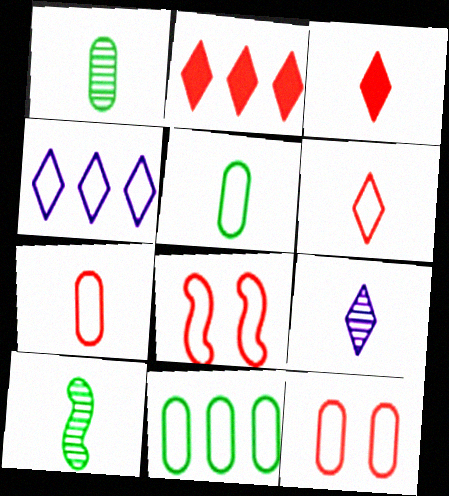[[4, 5, 8]]